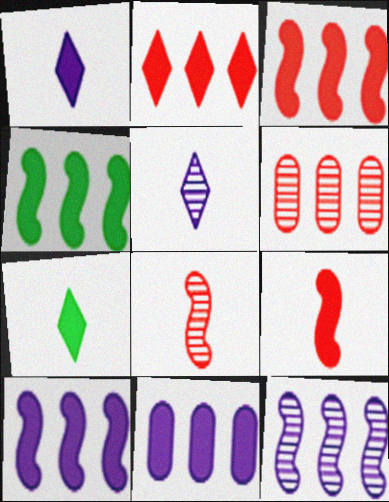[[2, 4, 11], 
[3, 4, 10]]